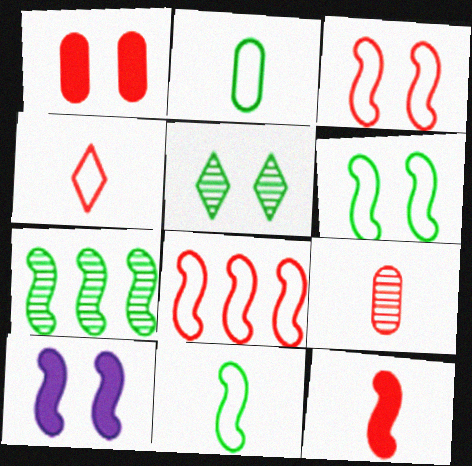[[4, 9, 12]]